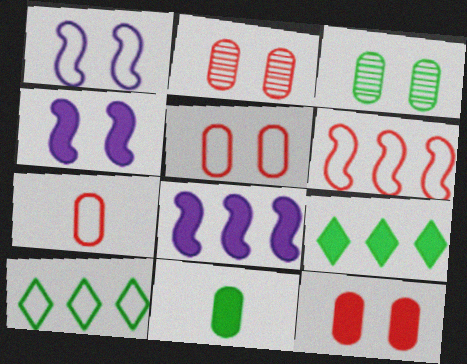[[1, 7, 10], 
[2, 5, 12]]